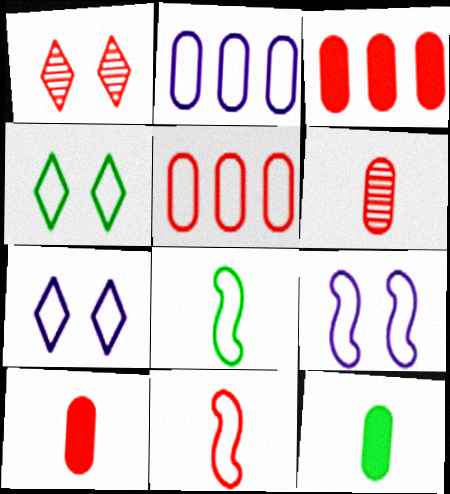[[1, 3, 11], 
[2, 4, 11], 
[5, 7, 8]]